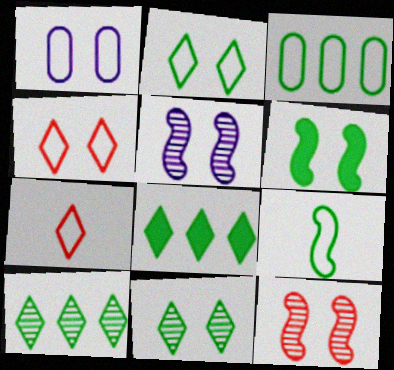[[2, 3, 9]]